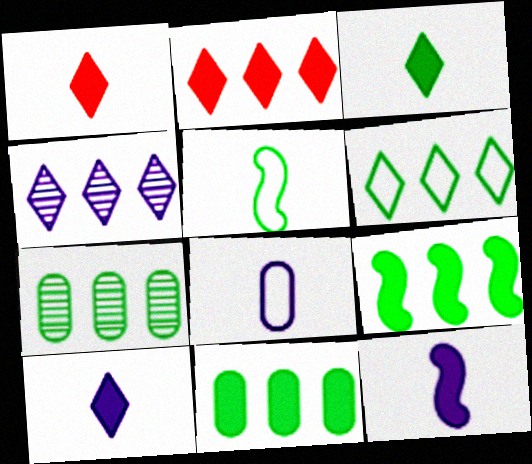[[1, 3, 10], 
[2, 4, 6], 
[6, 7, 9]]